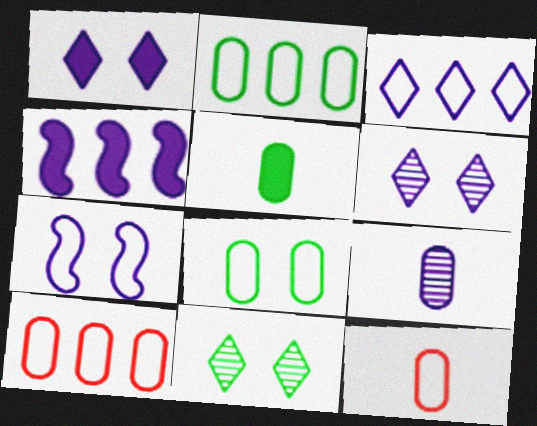[[4, 11, 12], 
[5, 9, 12]]